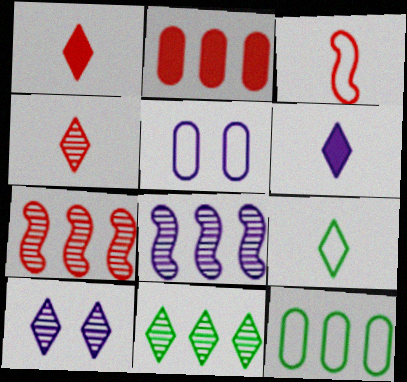[[4, 6, 9], 
[4, 10, 11], 
[5, 6, 8]]